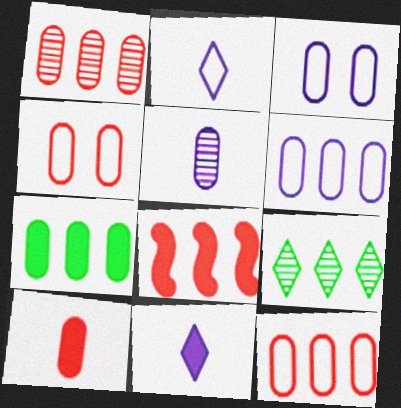[[1, 4, 10], 
[1, 6, 7], 
[4, 5, 7], 
[6, 8, 9]]